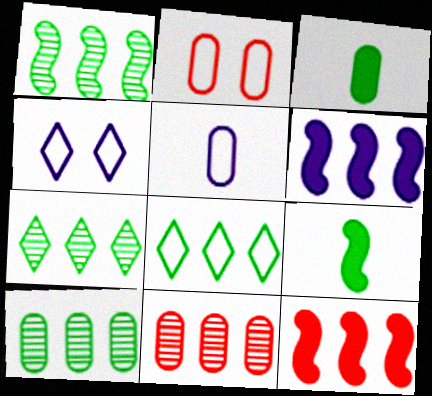[[1, 7, 10], 
[4, 9, 11], 
[6, 8, 11]]